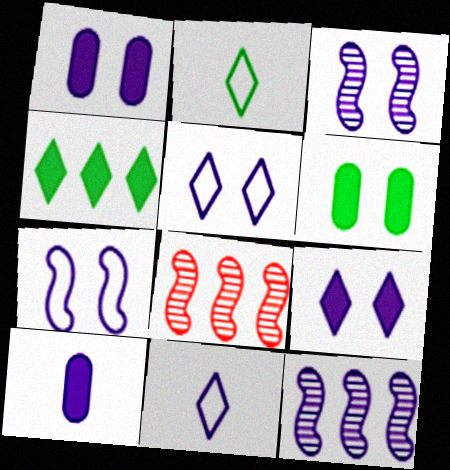[[1, 2, 8], 
[1, 3, 5], 
[1, 11, 12], 
[5, 10, 12], 
[6, 8, 11]]